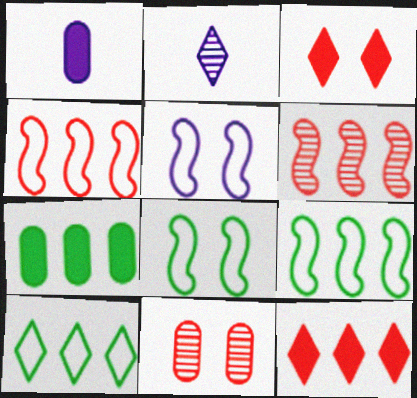[[2, 3, 10]]